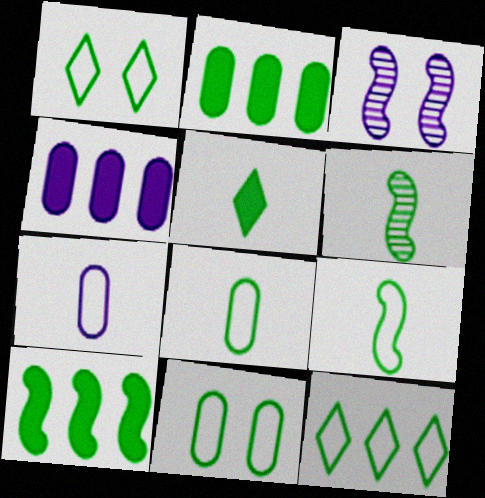[[1, 2, 6], 
[5, 6, 8], 
[9, 11, 12]]